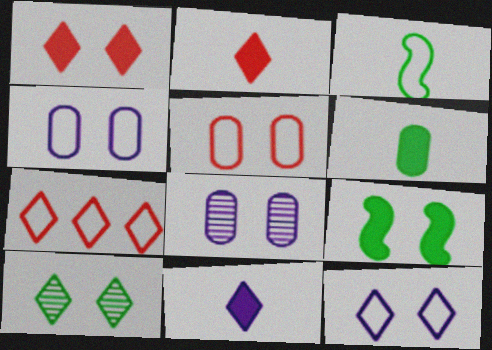[[1, 10, 12], 
[3, 4, 7], 
[7, 10, 11]]